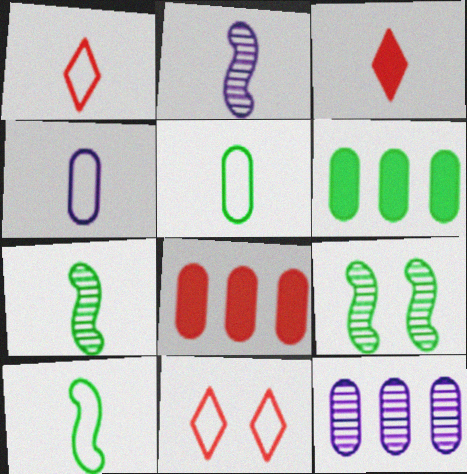[[1, 4, 10], 
[2, 3, 5], 
[2, 6, 11], 
[3, 4, 7]]